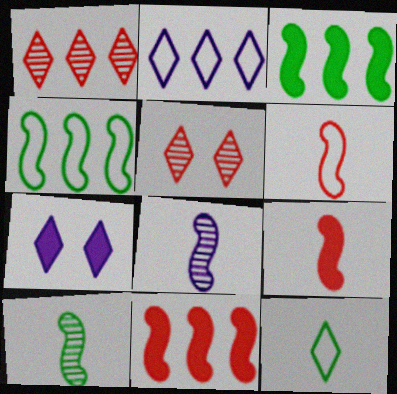[[1, 7, 12]]